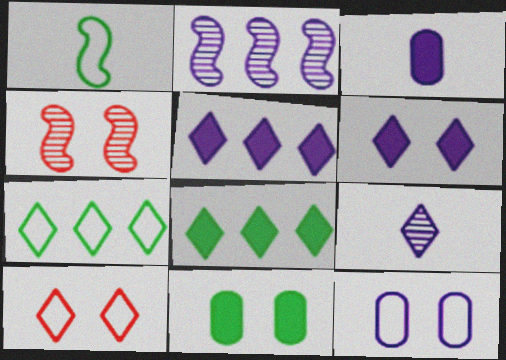[[3, 4, 7], 
[8, 9, 10]]